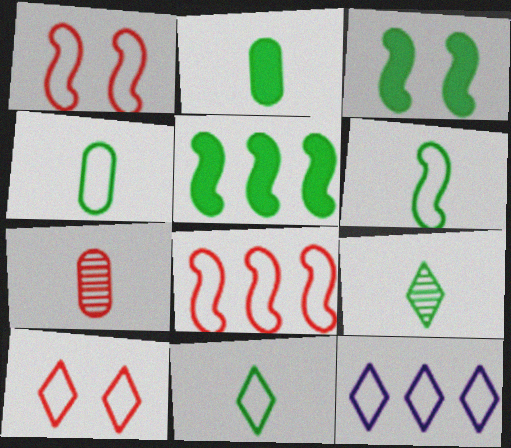[[1, 4, 12], 
[2, 6, 9], 
[3, 7, 12], 
[4, 6, 11], 
[10, 11, 12]]